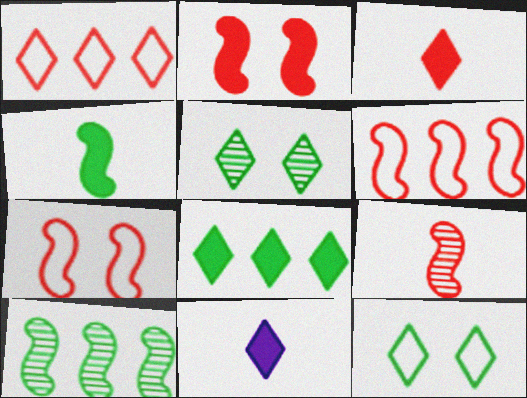[[1, 5, 11], 
[2, 6, 9]]